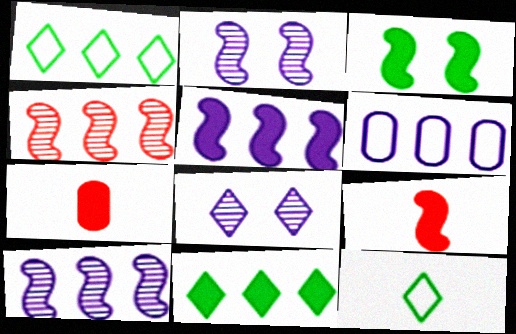[[1, 2, 7], 
[3, 5, 9], 
[4, 6, 11]]